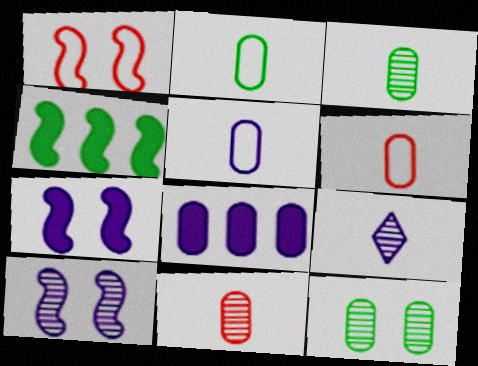[[2, 5, 6], 
[6, 8, 12]]